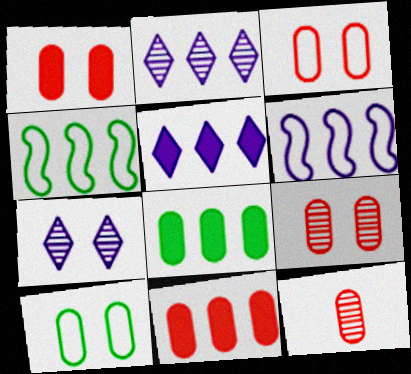[[1, 3, 9], 
[2, 4, 11], 
[3, 11, 12]]